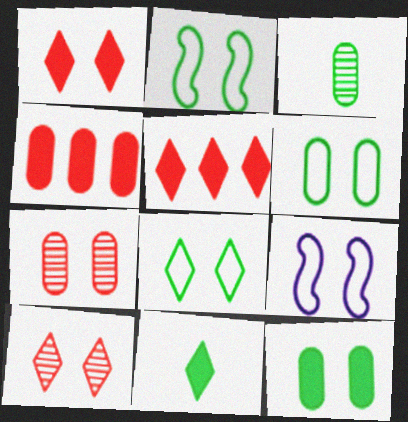[[2, 6, 8], 
[3, 5, 9], 
[9, 10, 12]]